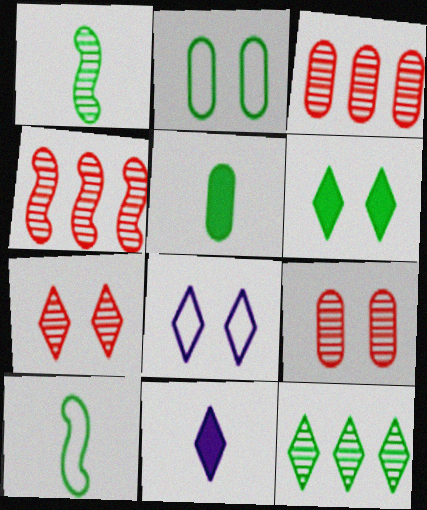[[2, 4, 11], 
[4, 5, 8], 
[6, 7, 8]]